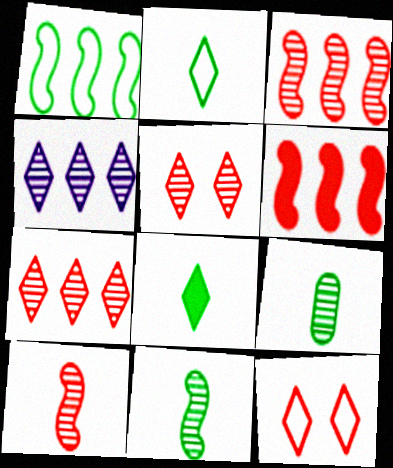[[4, 8, 12]]